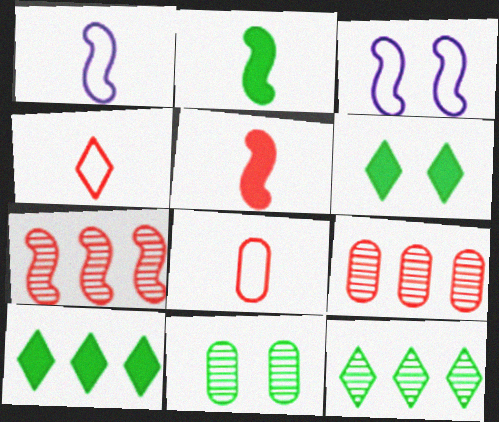[[1, 6, 9], 
[2, 3, 7]]